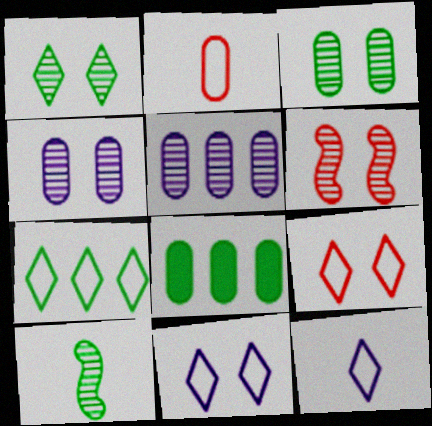[[1, 4, 6], 
[2, 4, 8], 
[6, 8, 12], 
[7, 9, 12]]